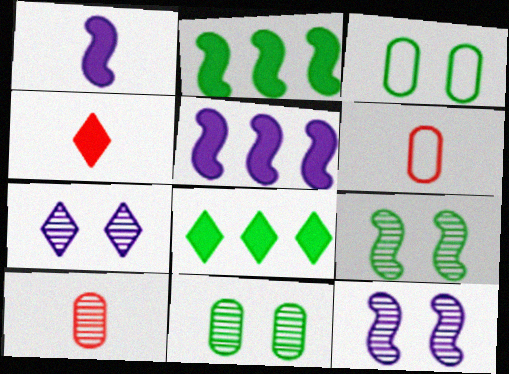[[2, 6, 7], 
[6, 8, 12]]